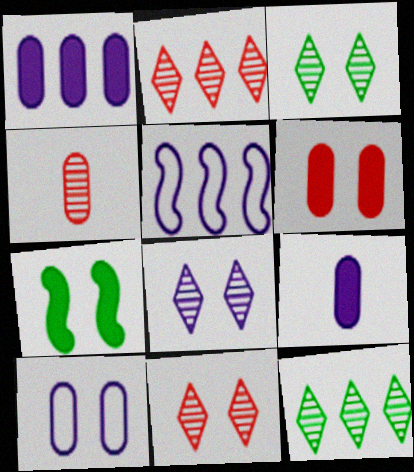[[3, 8, 11], 
[5, 8, 9], 
[7, 10, 11]]